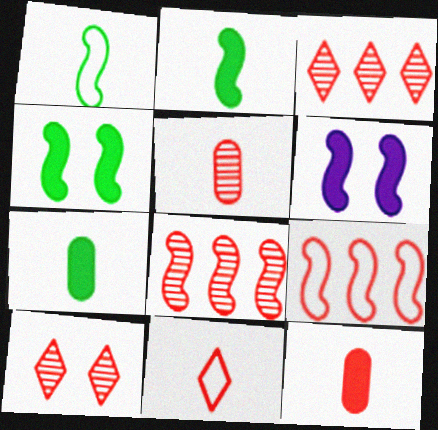[[1, 6, 8], 
[5, 8, 10], 
[9, 10, 12]]